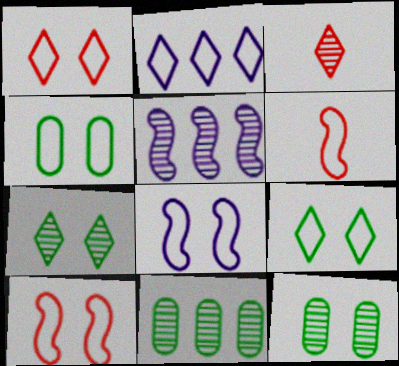[[1, 4, 8], 
[2, 4, 6], 
[3, 5, 12]]